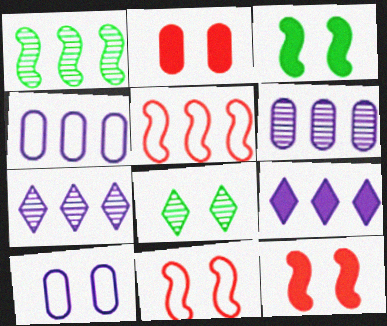[[8, 10, 12]]